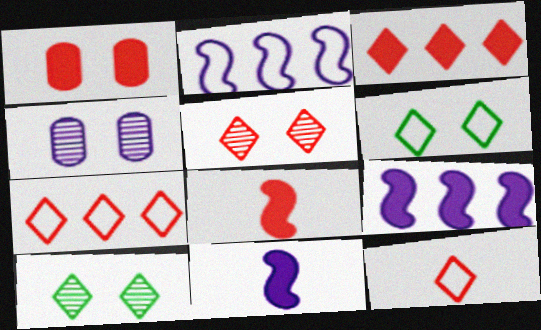[[1, 3, 8], 
[3, 5, 12]]